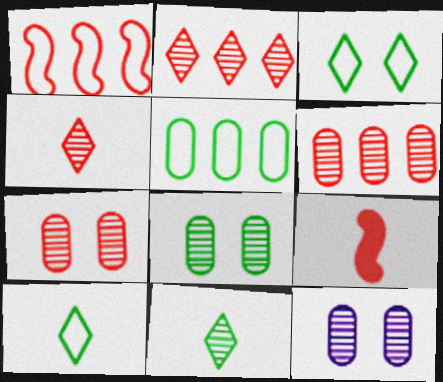[[7, 8, 12]]